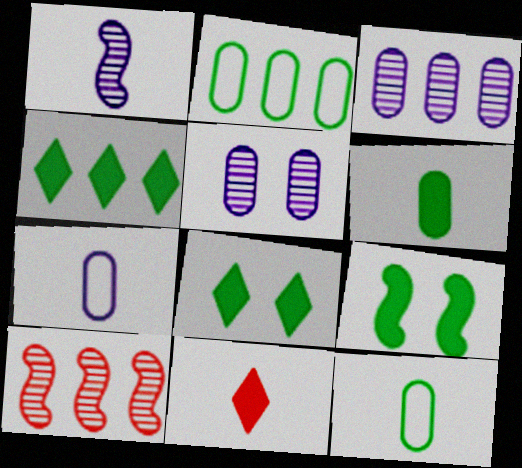[[1, 11, 12], 
[4, 6, 9], 
[7, 8, 10]]